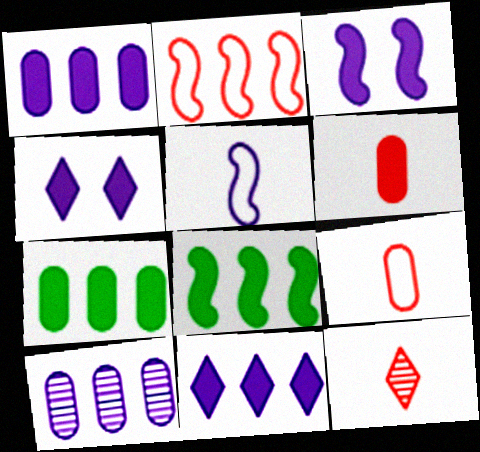[[4, 5, 10], 
[4, 6, 8]]